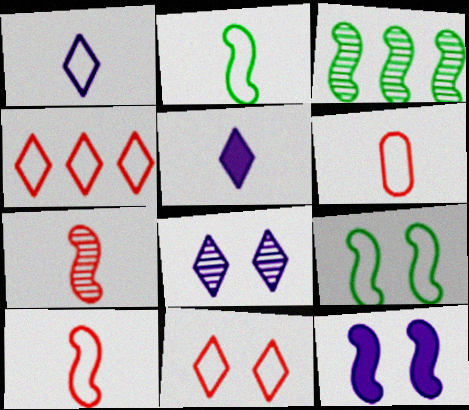[[1, 2, 6], 
[3, 10, 12]]